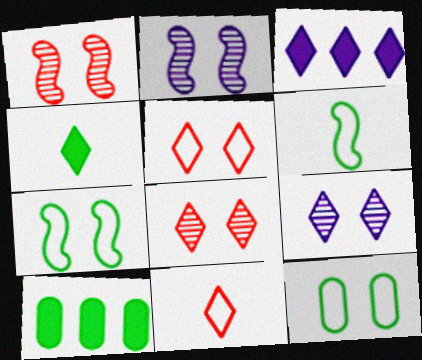[[2, 10, 11]]